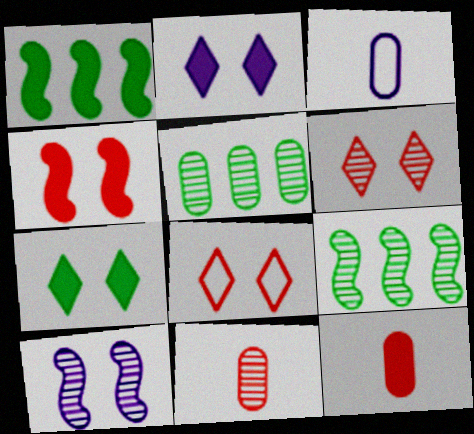[[1, 2, 12], 
[1, 3, 6]]